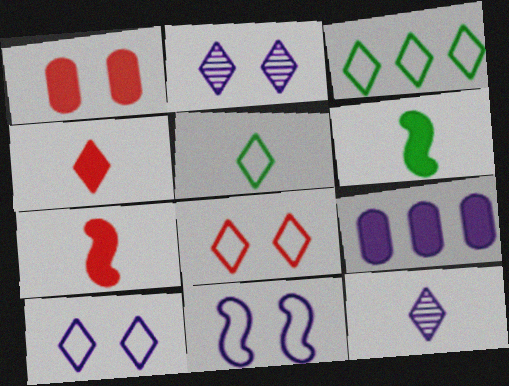[[2, 3, 4], 
[4, 5, 12], 
[9, 11, 12]]